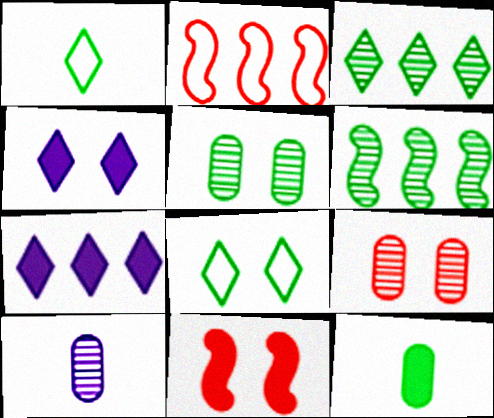[[6, 8, 12], 
[7, 11, 12]]